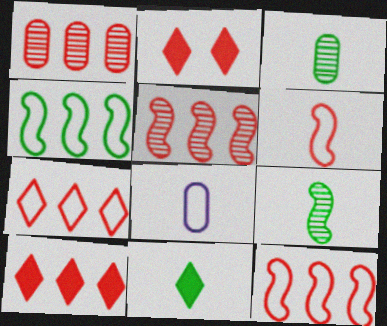[[1, 2, 6], 
[1, 10, 12]]